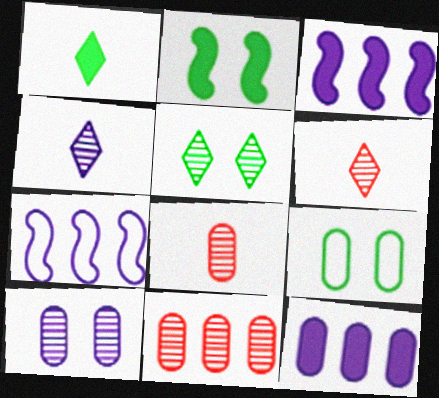[[2, 5, 9], 
[3, 6, 9], 
[8, 9, 12]]